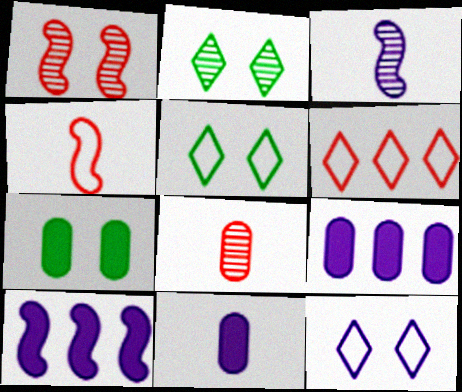[[1, 7, 12], 
[2, 4, 9], 
[3, 6, 7], 
[3, 9, 12], 
[5, 8, 10]]